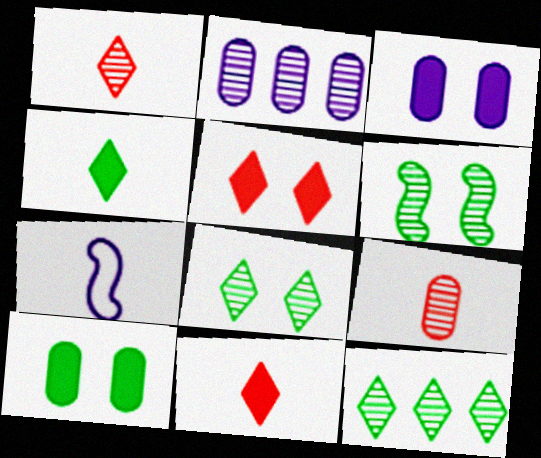[[1, 2, 6], 
[4, 7, 9]]